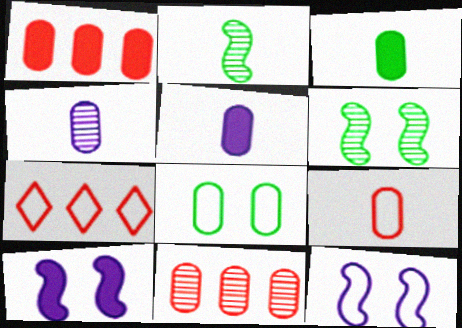[[1, 4, 8], 
[3, 4, 9], 
[5, 6, 7], 
[5, 8, 11]]